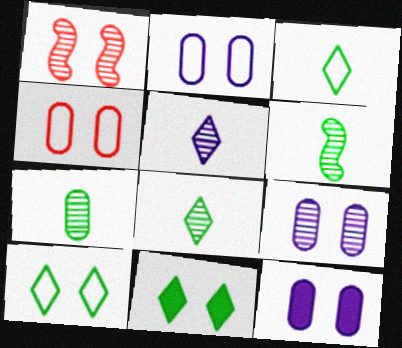[[1, 2, 11], 
[1, 10, 12], 
[2, 9, 12], 
[6, 7, 8]]